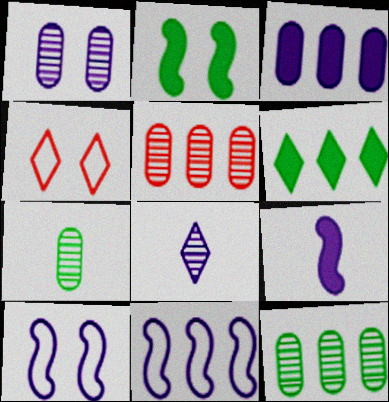[[1, 2, 4], 
[1, 5, 7], 
[3, 8, 10], 
[4, 6, 8], 
[4, 9, 12], 
[5, 6, 11]]